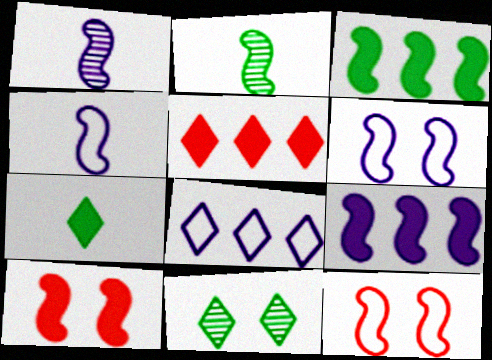[[1, 3, 12], 
[1, 6, 9], 
[2, 9, 12]]